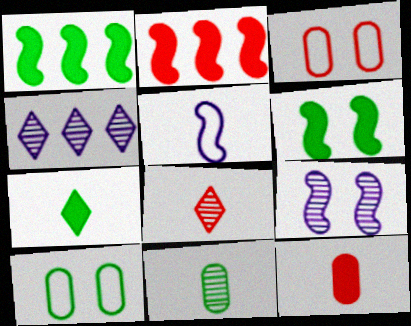[[2, 3, 8]]